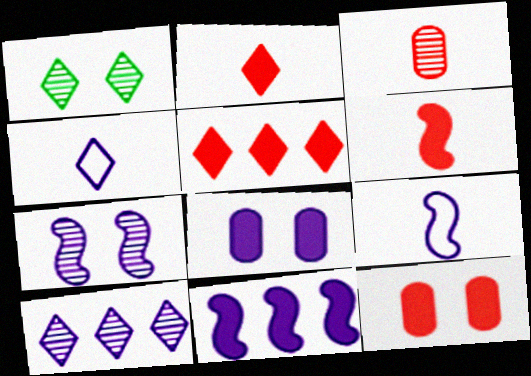[[1, 4, 5], 
[5, 6, 12], 
[7, 9, 11], 
[8, 9, 10]]